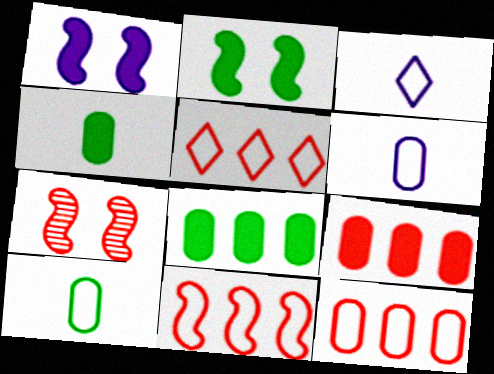[[3, 7, 8], 
[5, 11, 12]]